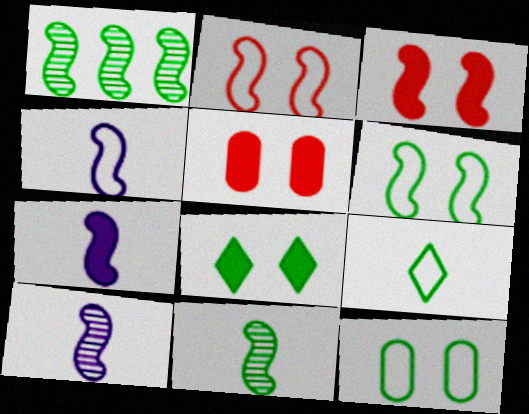[[1, 2, 7], 
[1, 3, 4], 
[4, 7, 10]]